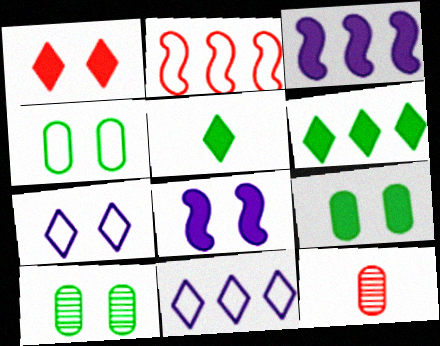[[1, 2, 12], 
[1, 8, 9], 
[4, 9, 10]]